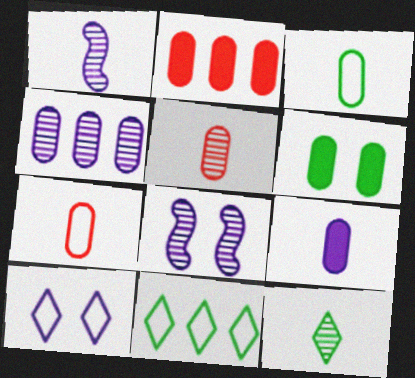[[1, 5, 12], 
[2, 6, 9], 
[3, 5, 9], 
[4, 6, 7]]